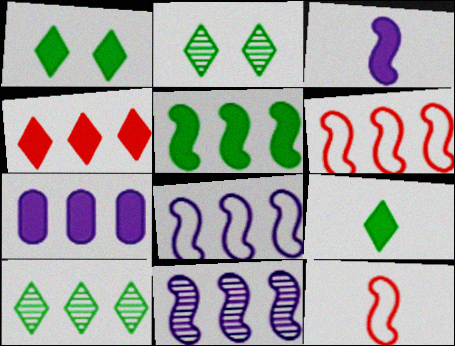[[2, 7, 12], 
[4, 5, 7], 
[5, 6, 11], 
[6, 7, 10]]